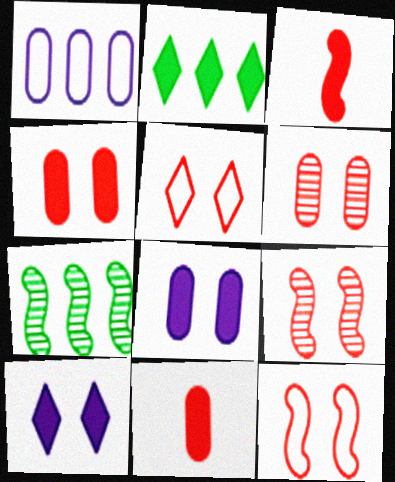[[2, 3, 8], 
[4, 5, 9]]